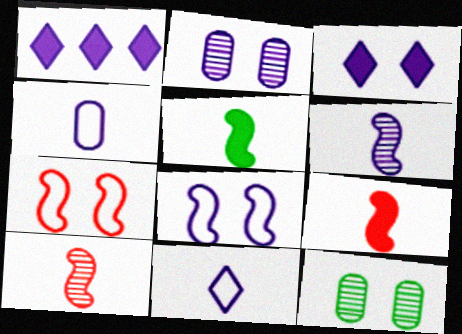[[2, 3, 8], 
[3, 7, 12]]